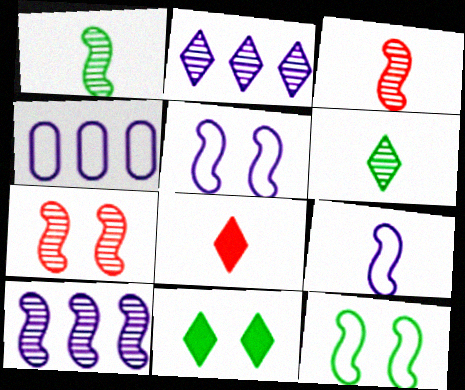[[1, 7, 10], 
[3, 4, 11]]